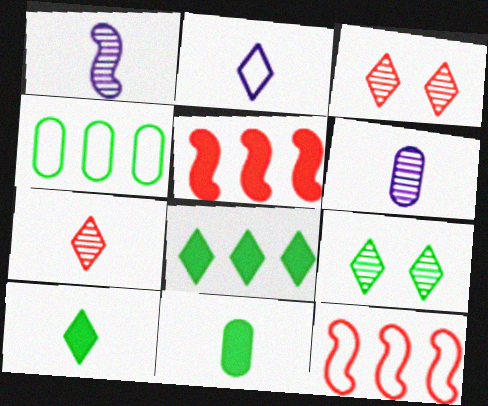[[2, 3, 8], 
[2, 7, 10]]